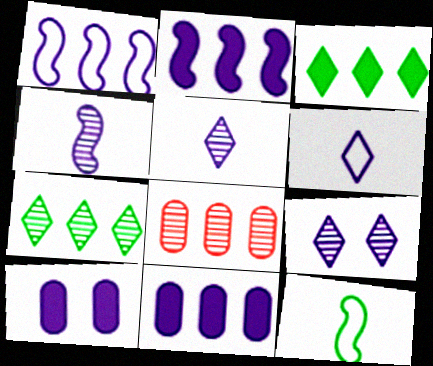[[1, 3, 8], 
[1, 5, 10]]